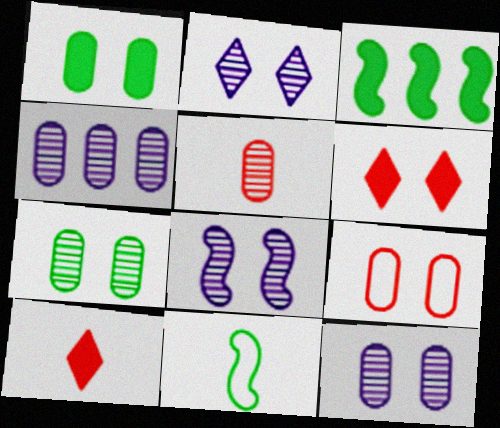[[1, 9, 12], 
[2, 8, 12], 
[4, 5, 7], 
[4, 6, 11]]